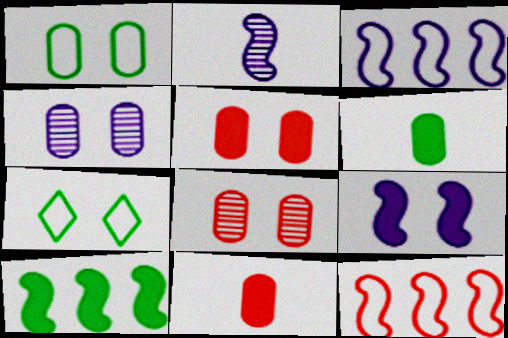[[1, 4, 5], 
[2, 3, 9], 
[7, 8, 9]]